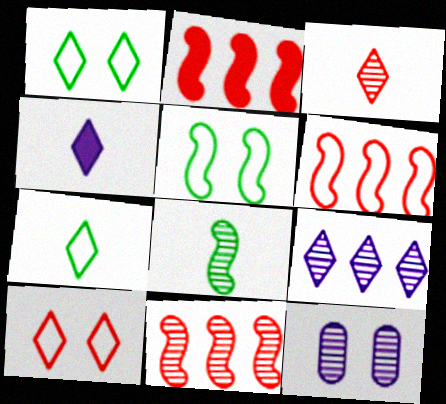[[2, 6, 11], 
[2, 7, 12], 
[3, 4, 7]]